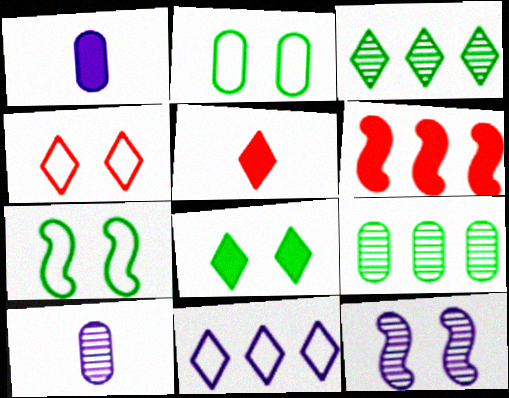[[1, 6, 8], 
[1, 11, 12], 
[6, 9, 11]]